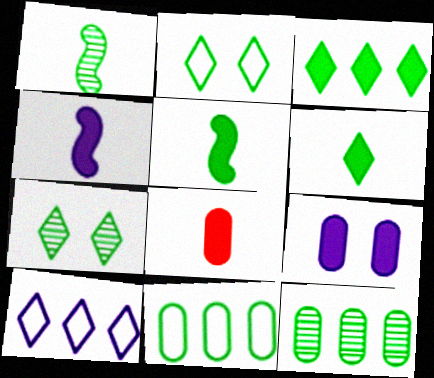[[1, 7, 12], 
[2, 5, 12], 
[4, 6, 8], 
[5, 7, 11]]